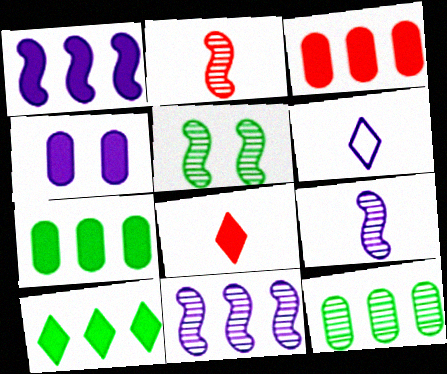[[1, 3, 10], 
[2, 5, 11], 
[3, 5, 6], 
[4, 6, 11]]